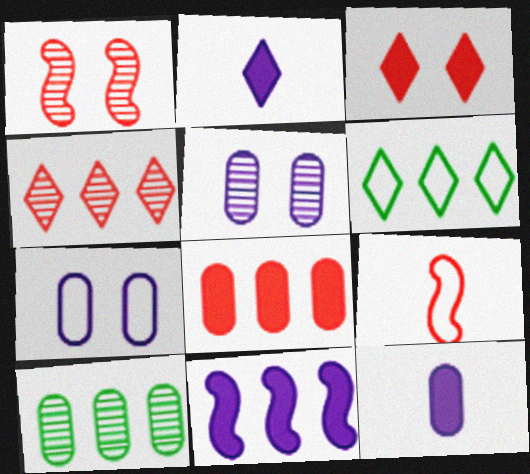[[1, 6, 12], 
[6, 7, 9]]